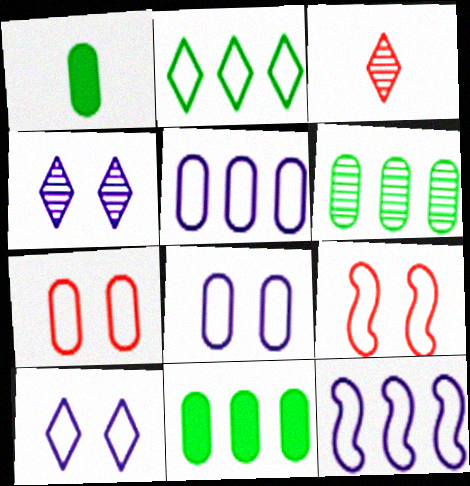[]